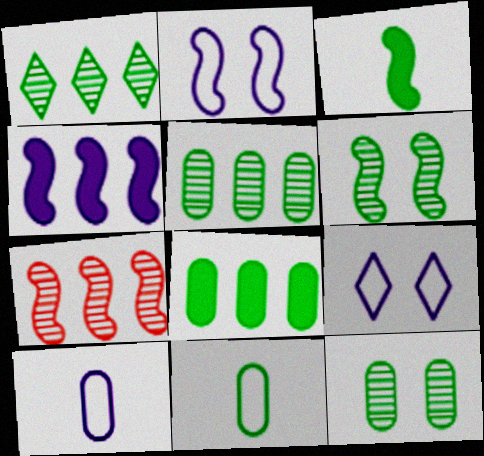[[2, 3, 7], 
[8, 11, 12]]